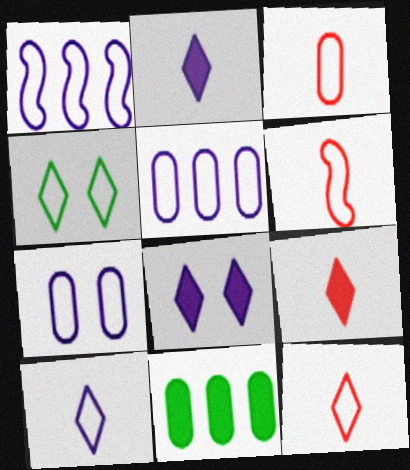[[1, 3, 4], 
[1, 7, 10], 
[3, 6, 12], 
[4, 5, 6]]